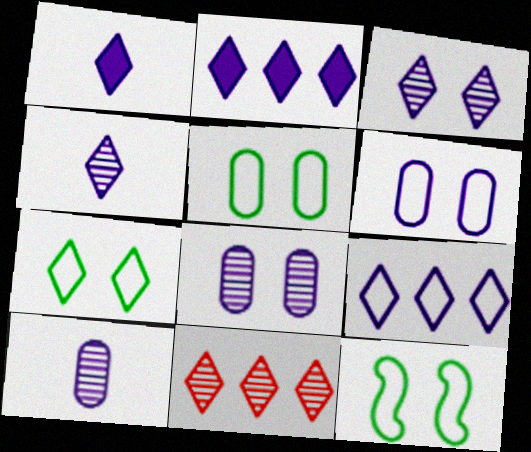[[1, 3, 9], 
[1, 7, 11], 
[5, 7, 12]]